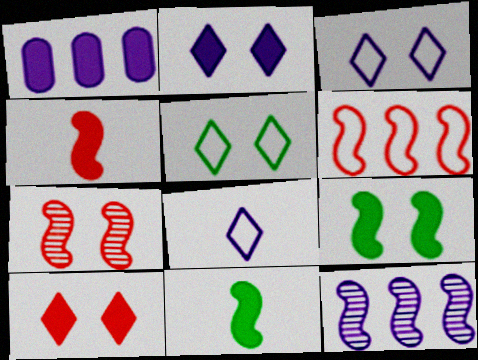[[1, 10, 11], 
[4, 6, 7]]